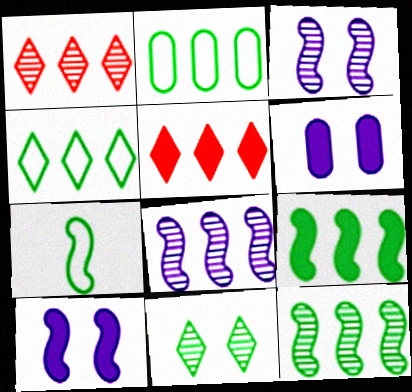[[1, 6, 7], 
[2, 5, 8]]